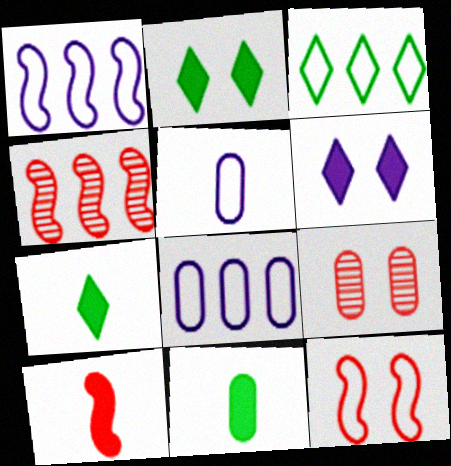[[1, 7, 9], 
[2, 4, 5], 
[3, 5, 12], 
[4, 10, 12], 
[8, 9, 11]]